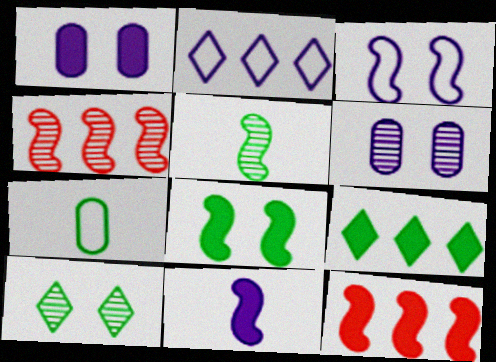[[2, 6, 11], 
[3, 5, 12], 
[8, 11, 12]]